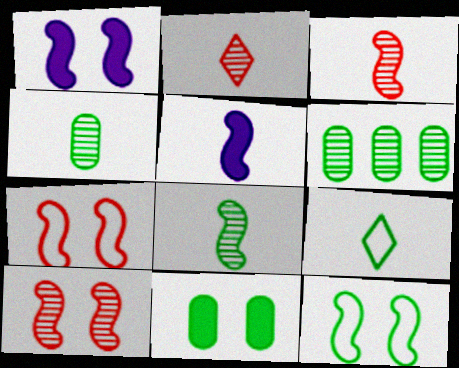[[1, 10, 12]]